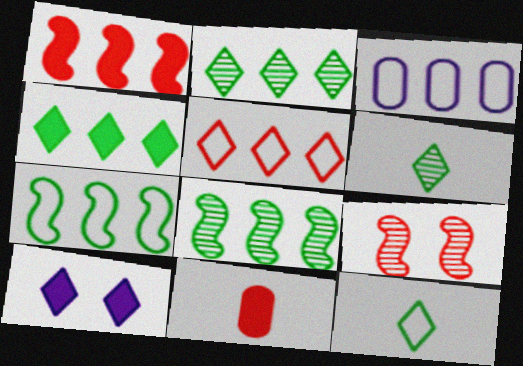[[1, 2, 3], 
[3, 5, 7], 
[5, 6, 10], 
[5, 9, 11]]